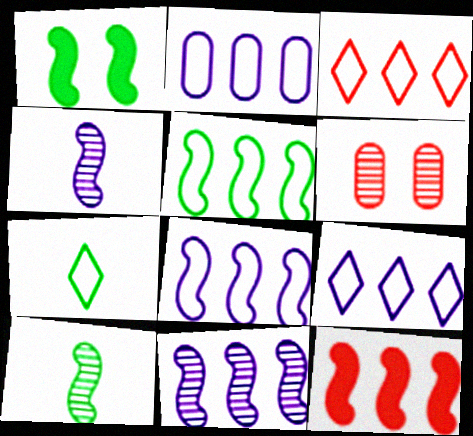[[1, 5, 10], 
[2, 3, 5], 
[2, 8, 9], 
[5, 11, 12]]